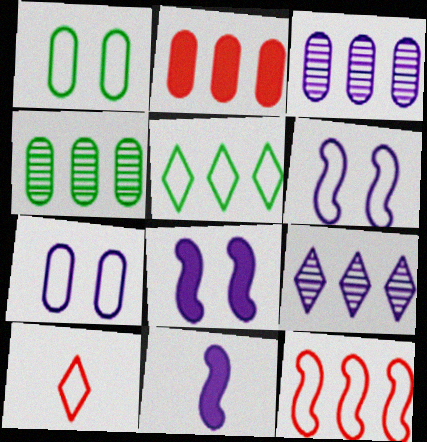[[4, 8, 10], 
[7, 9, 11]]